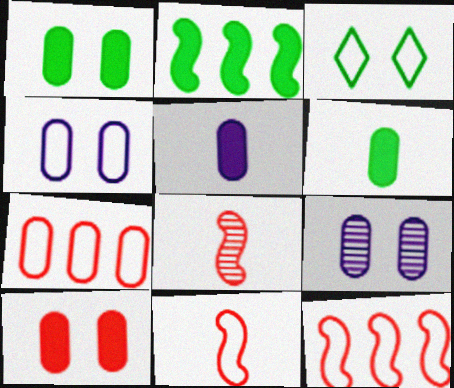[[6, 7, 9]]